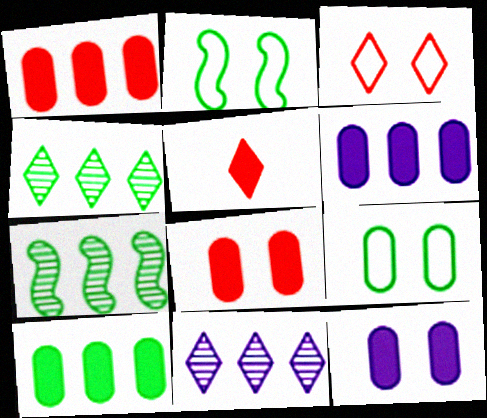[[1, 6, 10]]